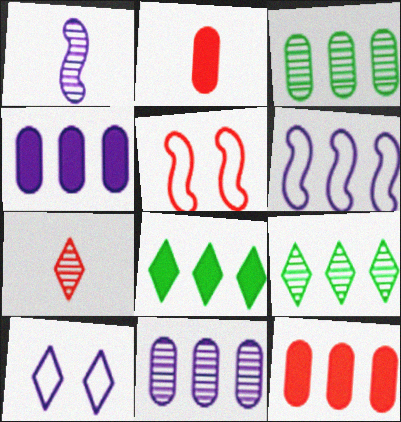[[1, 4, 10], 
[5, 7, 12], 
[6, 9, 12], 
[7, 8, 10]]